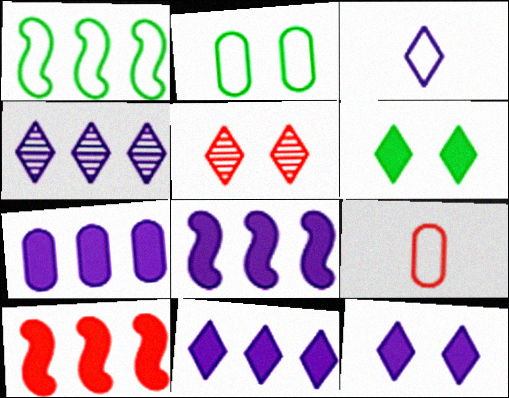[[3, 4, 12], 
[5, 9, 10], 
[7, 8, 11]]